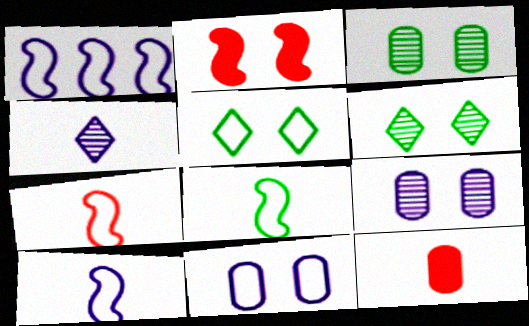[[1, 6, 12], 
[2, 5, 9], 
[2, 6, 11], 
[4, 8, 12], 
[7, 8, 10]]